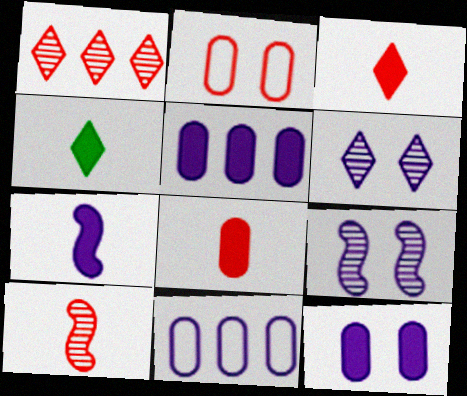[[4, 7, 8], 
[6, 7, 11]]